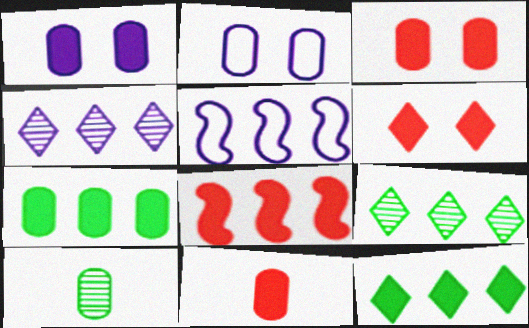[[1, 7, 11], 
[5, 6, 10], 
[6, 8, 11]]